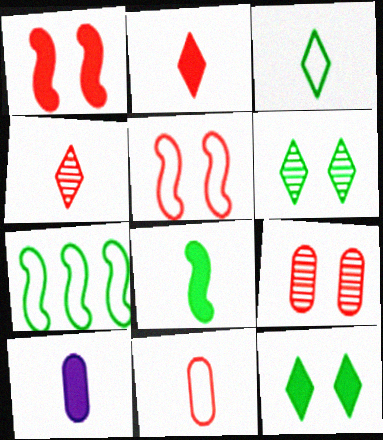[[2, 8, 10]]